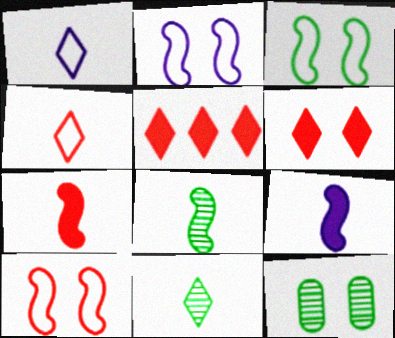[[2, 3, 10], 
[2, 6, 12]]